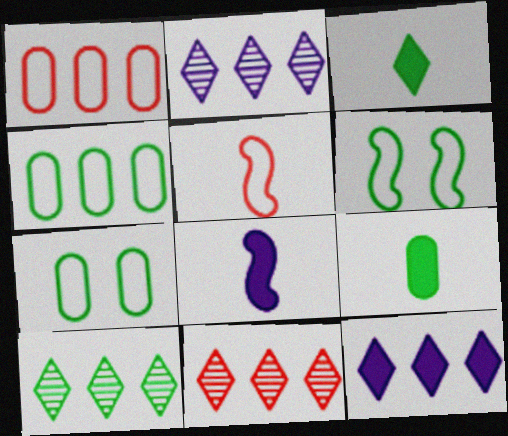[[2, 10, 11], 
[6, 9, 10], 
[7, 8, 11]]